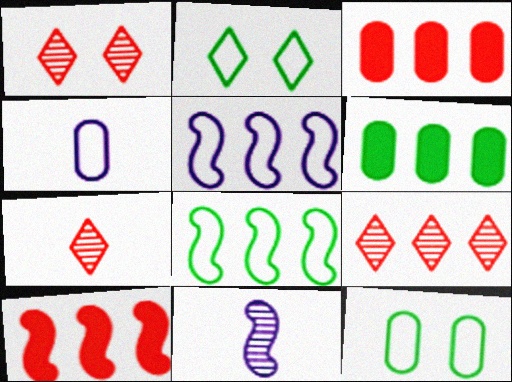[[1, 7, 9], 
[2, 3, 11], 
[5, 6, 9]]